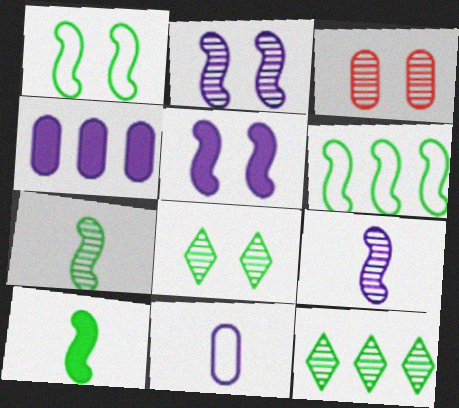[[2, 3, 8], 
[3, 9, 12]]